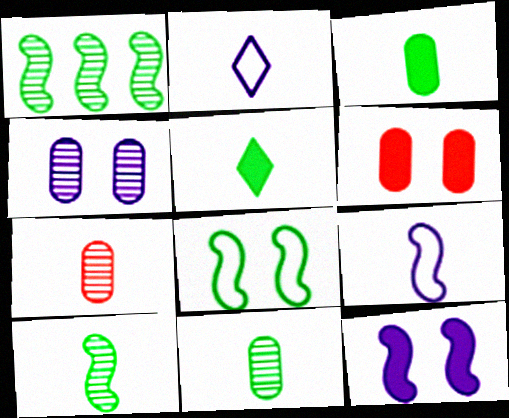[[1, 2, 6], 
[5, 7, 9]]